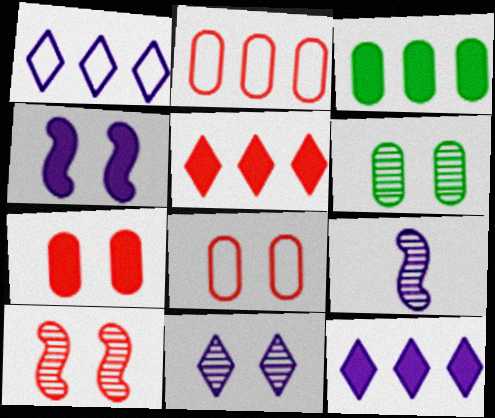[[6, 10, 11]]